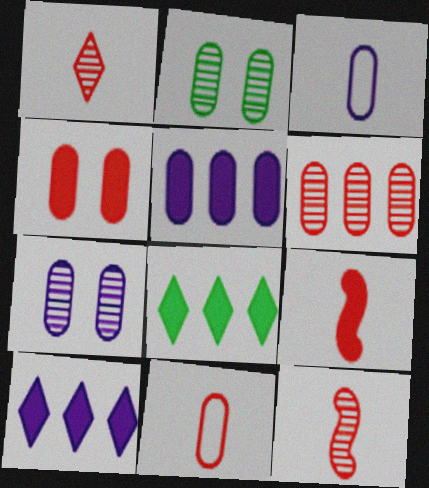[[1, 9, 11], 
[2, 5, 11], 
[3, 5, 7], 
[4, 6, 11]]